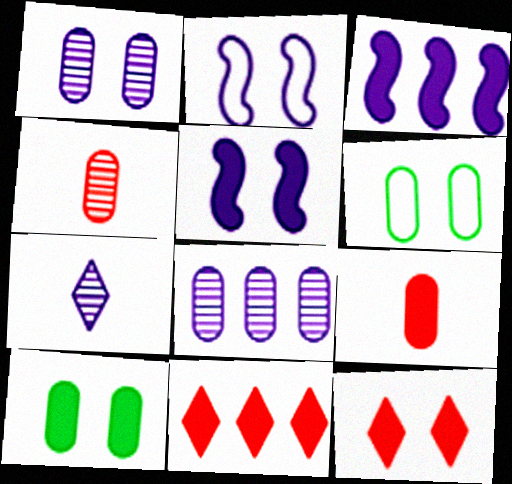[[5, 10, 12], 
[6, 8, 9]]